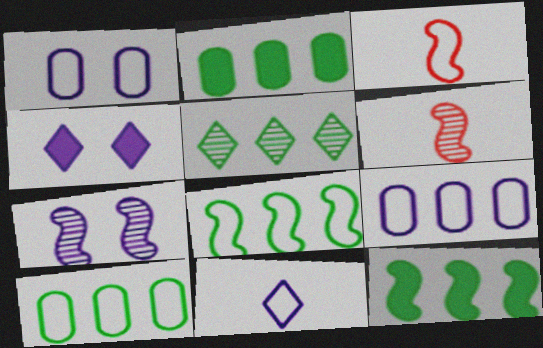[[1, 4, 7], 
[2, 5, 8], 
[3, 7, 12], 
[4, 6, 10], 
[5, 10, 12]]